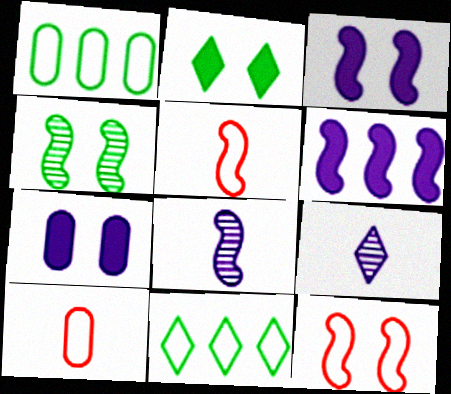[[3, 4, 12], 
[4, 5, 6]]